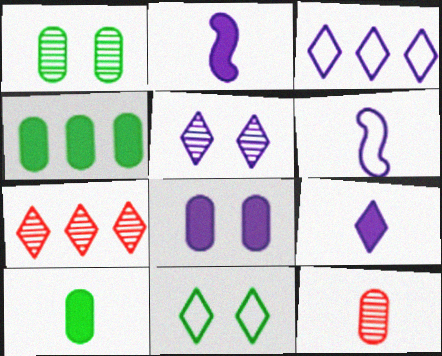[[3, 5, 9], 
[7, 9, 11]]